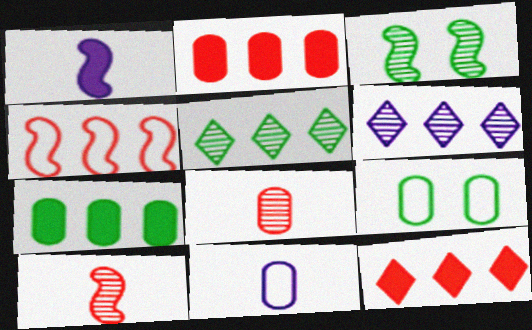[[1, 3, 4], 
[3, 6, 8], 
[3, 11, 12], 
[4, 6, 7]]